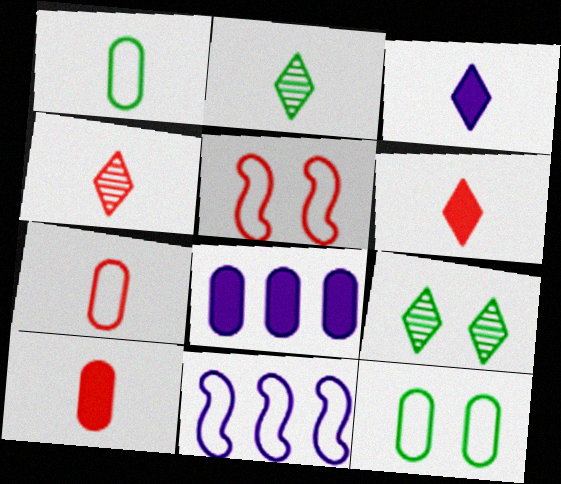[[2, 5, 8], 
[9, 10, 11]]